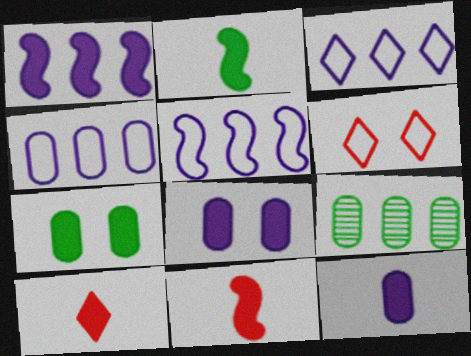[[1, 7, 10], 
[2, 10, 12], 
[3, 4, 5]]